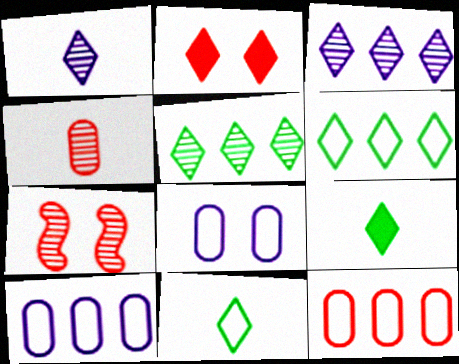[[1, 2, 6], 
[2, 3, 11], 
[7, 9, 10]]